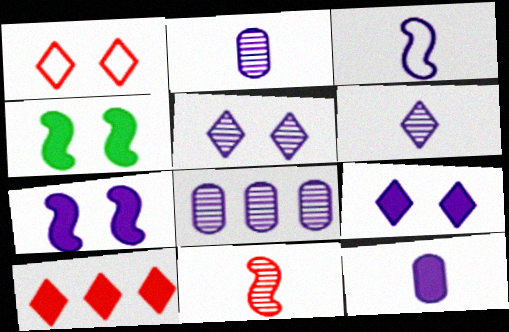[[3, 6, 12], 
[3, 8, 9], 
[4, 10, 12]]